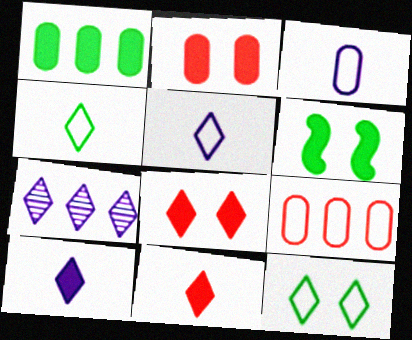[[4, 7, 8], 
[7, 11, 12]]